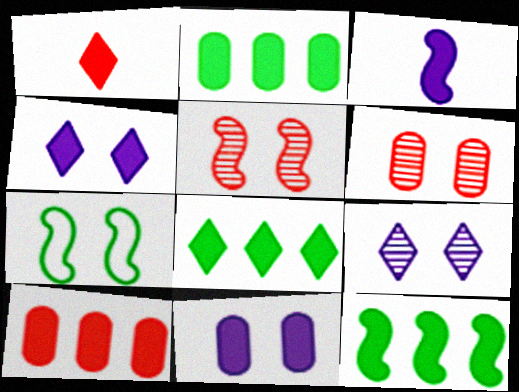[[1, 4, 8], 
[1, 11, 12], 
[2, 8, 12], 
[4, 6, 7]]